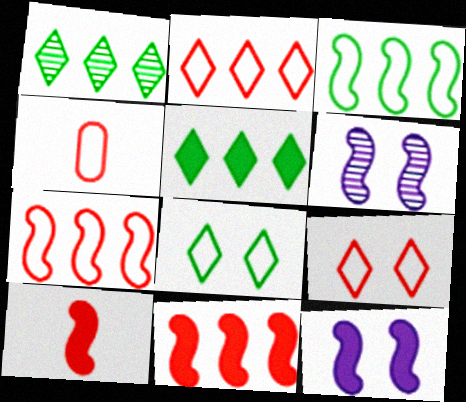[[1, 4, 12], 
[3, 6, 10], 
[4, 5, 6], 
[4, 7, 9]]